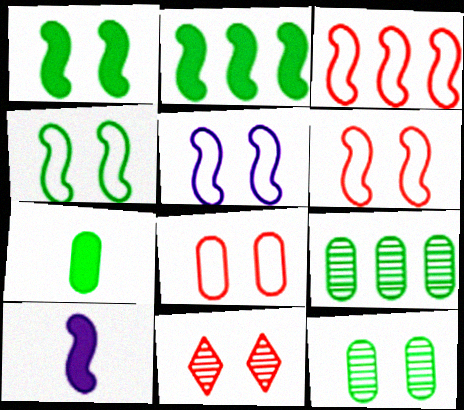[[4, 5, 6]]